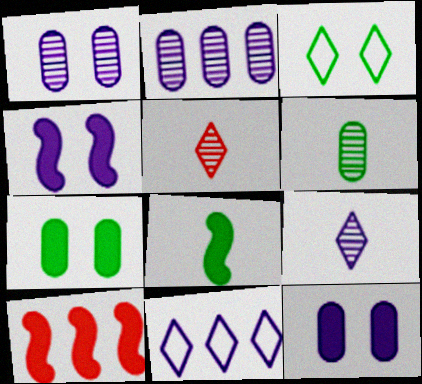[[4, 8, 10]]